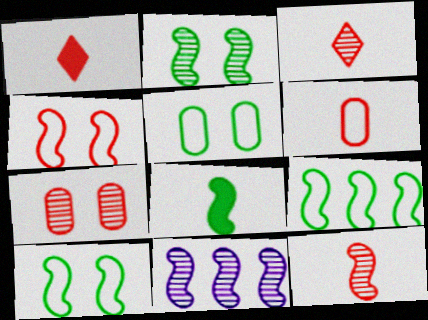[[1, 5, 11], 
[1, 6, 12], 
[2, 8, 9], 
[2, 11, 12], 
[4, 8, 11]]